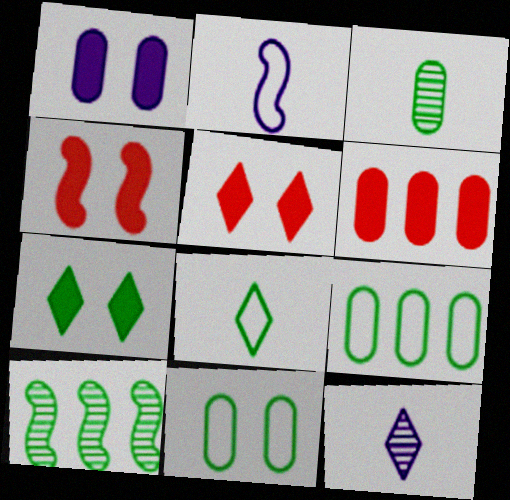[[1, 4, 7], 
[2, 4, 10], 
[4, 9, 12]]